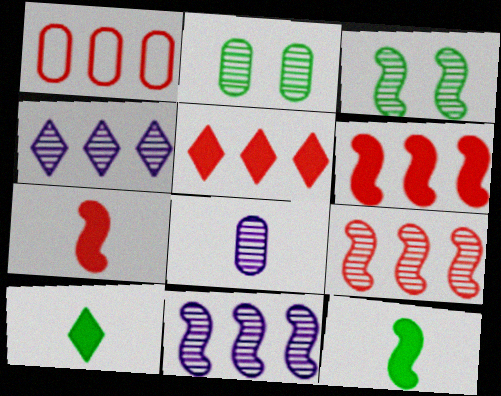[[1, 5, 9]]